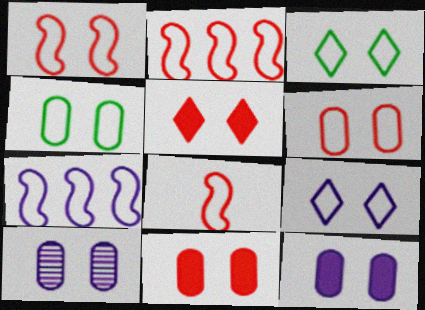[[1, 2, 8], 
[1, 4, 9], 
[4, 10, 11]]